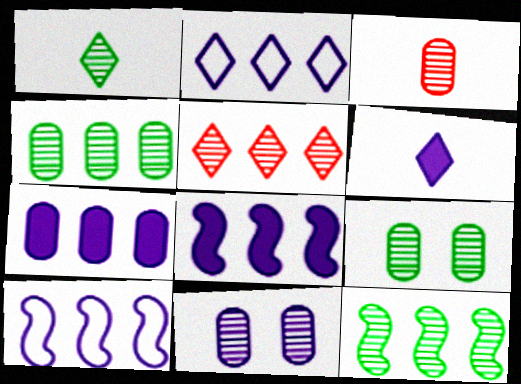[[1, 9, 12], 
[3, 4, 11], 
[6, 10, 11]]